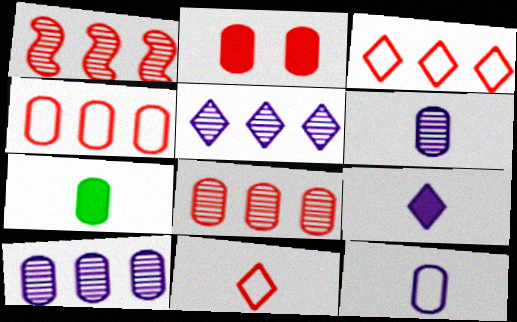[[1, 2, 11]]